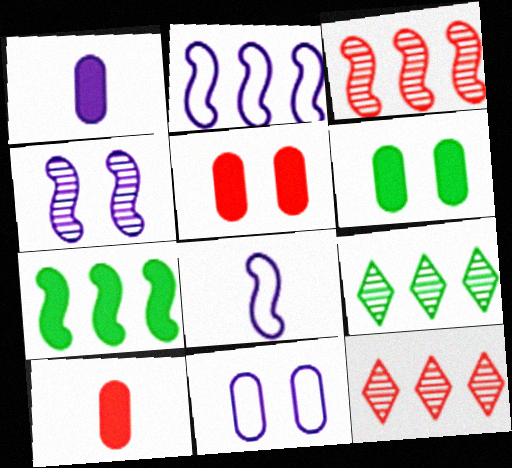[[2, 3, 7], 
[5, 8, 9], 
[6, 8, 12]]